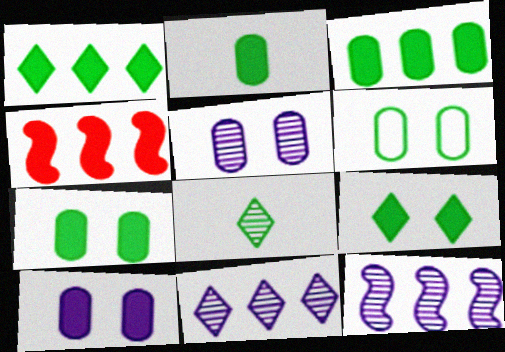[[2, 3, 7]]